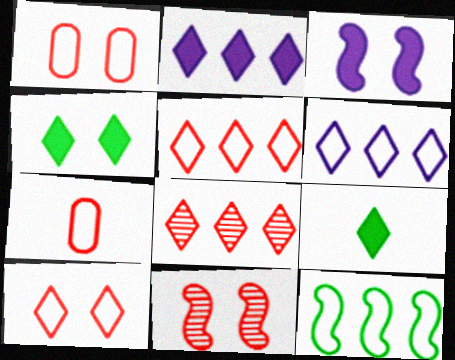[]